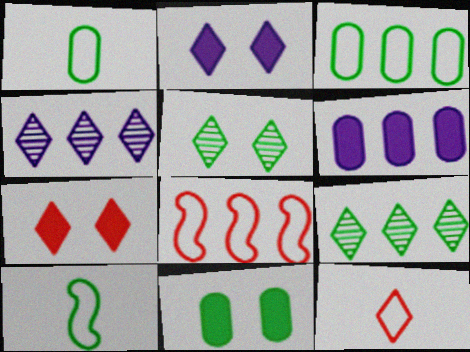[[2, 9, 12], 
[6, 8, 9], 
[9, 10, 11]]